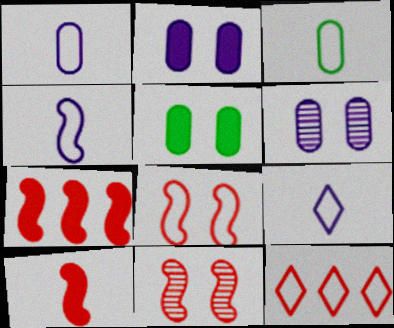[[1, 4, 9]]